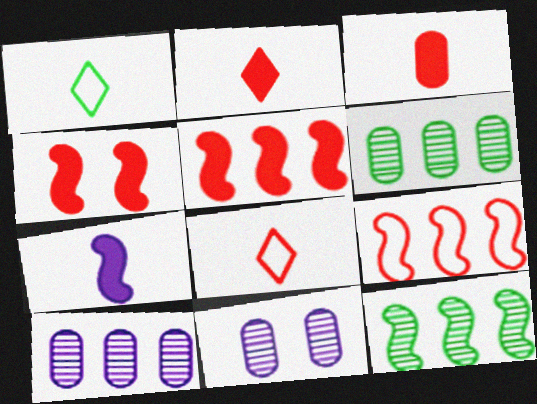[[1, 4, 10], 
[1, 5, 11]]